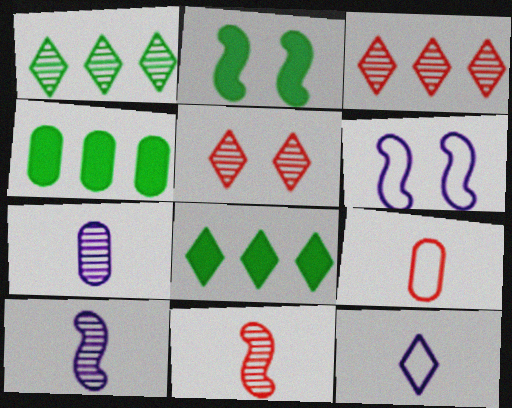[[5, 8, 12]]